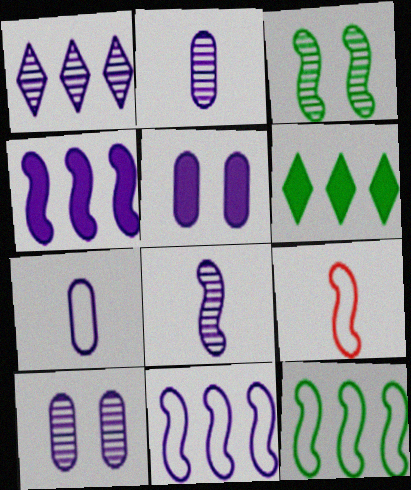[[1, 8, 10], 
[3, 4, 9], 
[6, 9, 10]]